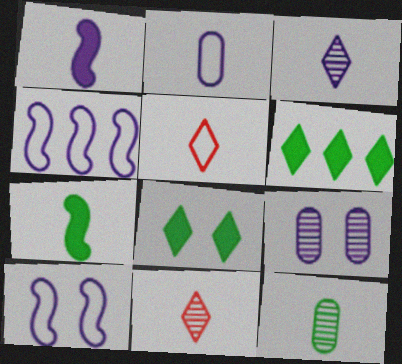[[1, 2, 3], 
[1, 5, 12], 
[2, 7, 11]]